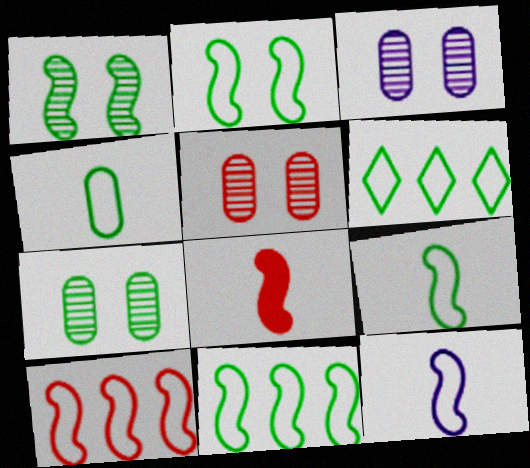[[2, 4, 6], 
[2, 9, 11], 
[2, 10, 12], 
[3, 5, 7], 
[3, 6, 8]]